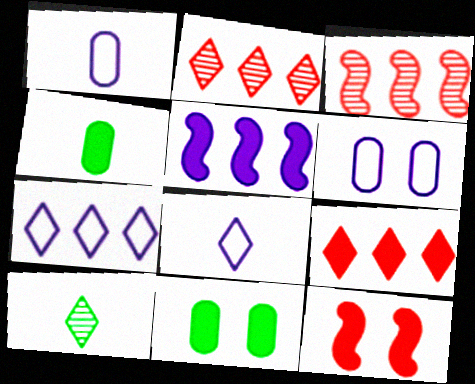[[3, 8, 11]]